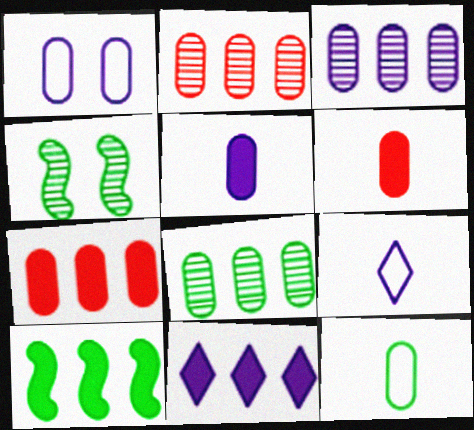[[1, 3, 5], 
[1, 6, 8], 
[2, 3, 8], 
[4, 7, 9], 
[7, 10, 11]]